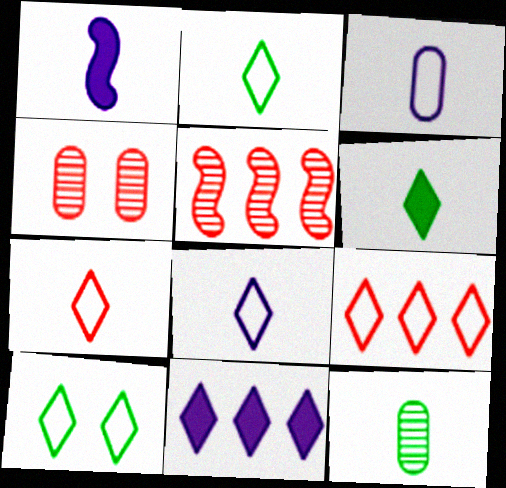[[1, 7, 12], 
[2, 7, 8], 
[8, 9, 10]]